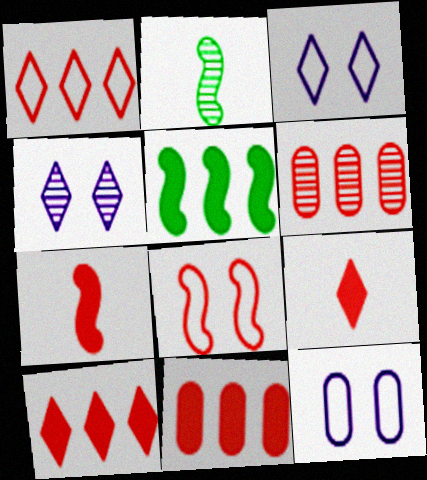[[2, 3, 11], 
[2, 4, 6], 
[2, 10, 12], 
[6, 8, 9]]